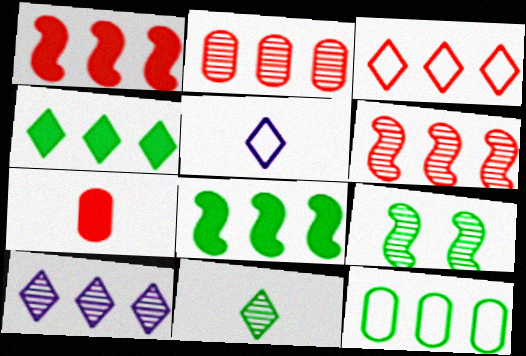[[1, 2, 3], 
[1, 10, 12], 
[3, 4, 10]]